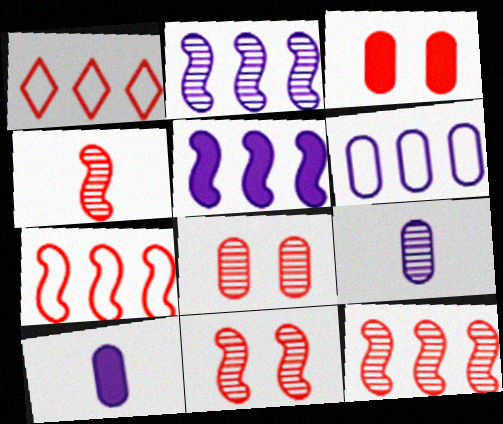[[1, 3, 4], 
[4, 11, 12]]